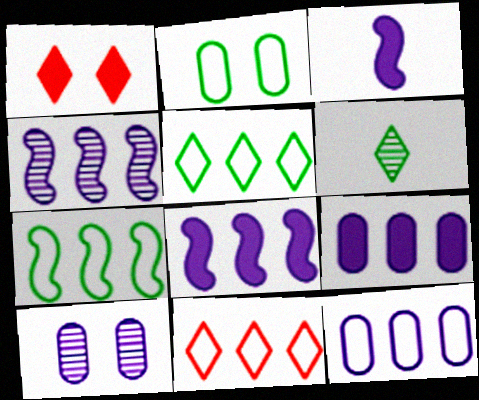[[7, 11, 12]]